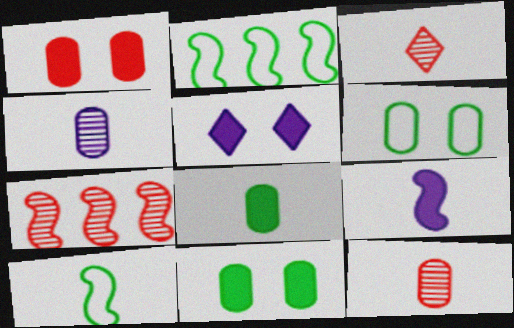[[2, 5, 12]]